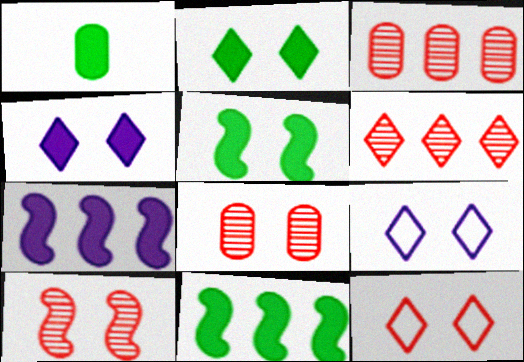[[1, 2, 11], 
[5, 8, 9]]